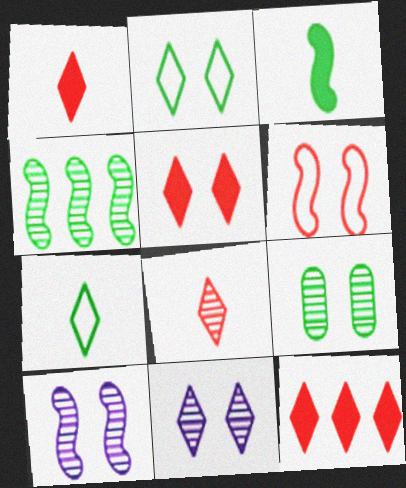[[1, 5, 12], 
[2, 5, 11], 
[7, 11, 12]]